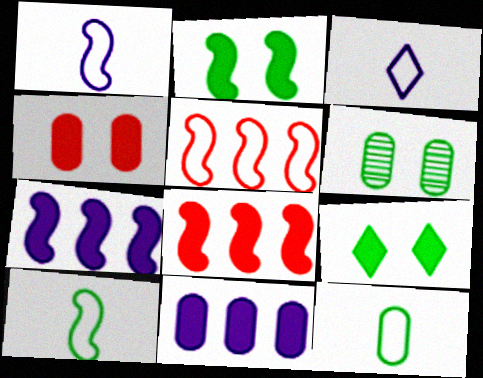[[3, 6, 8]]